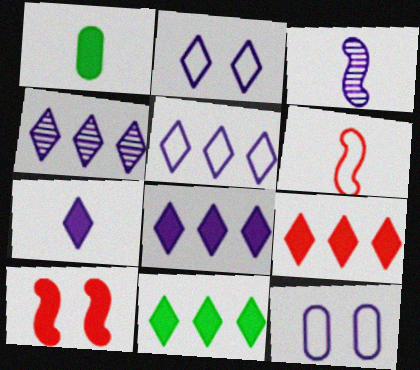[[1, 8, 10], 
[2, 4, 7], 
[3, 8, 12], 
[4, 5, 8], 
[8, 9, 11]]